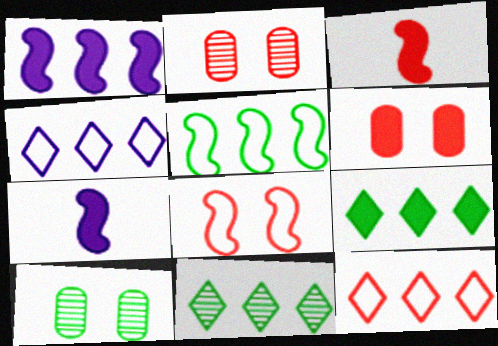[[2, 3, 12], 
[3, 4, 10], 
[6, 7, 9], 
[7, 10, 12]]